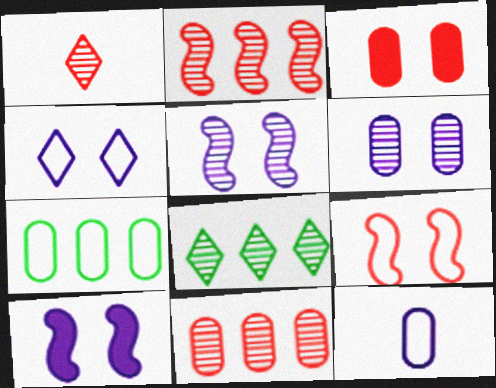[[1, 7, 10], 
[4, 6, 10]]